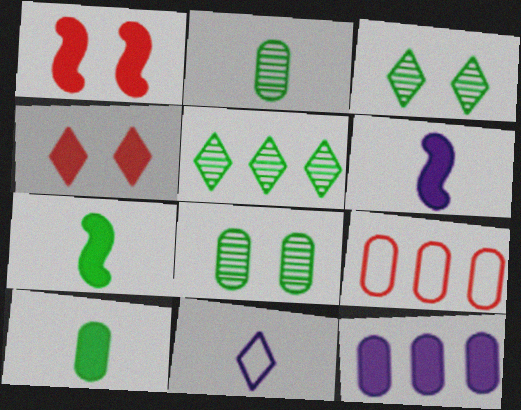[[3, 6, 9], 
[4, 5, 11], 
[4, 7, 12]]